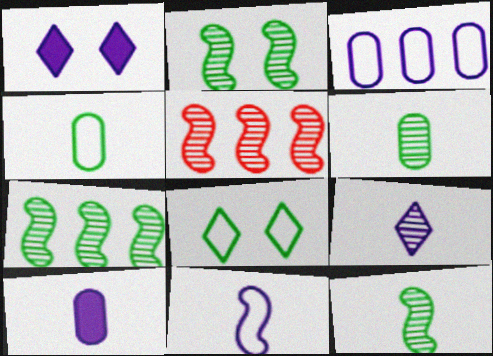[[1, 4, 5], 
[2, 7, 12], 
[5, 8, 10], 
[9, 10, 11]]